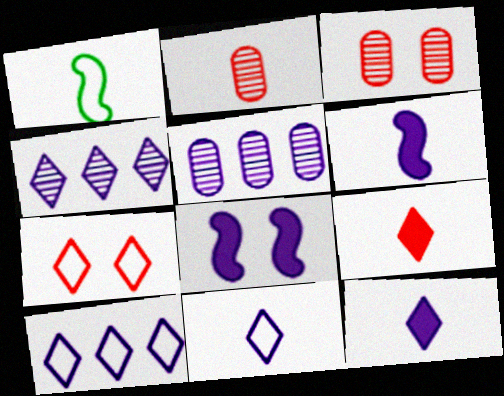[[1, 2, 12], 
[5, 8, 11]]